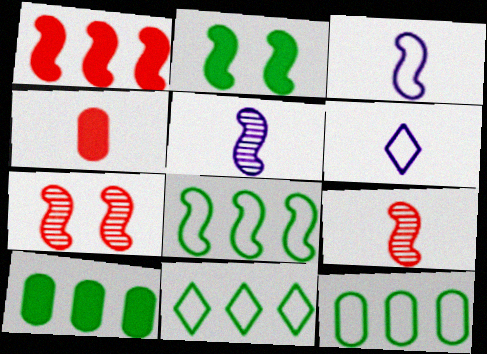[[6, 7, 10], 
[8, 11, 12]]